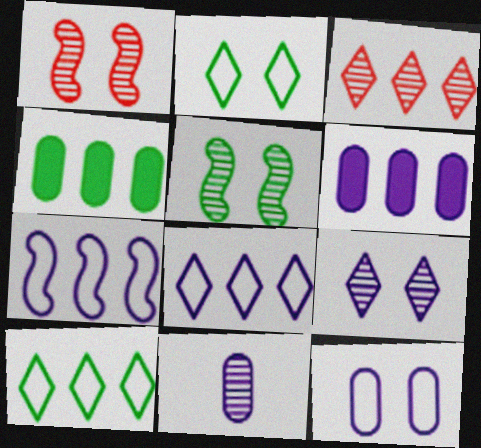[[3, 4, 7], 
[3, 5, 11], 
[6, 11, 12]]